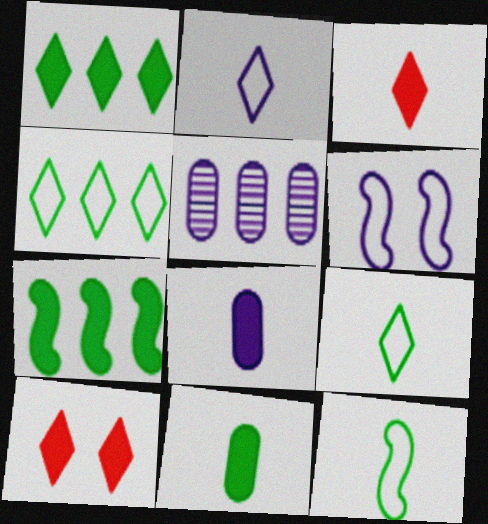[[5, 10, 12], 
[7, 8, 10]]